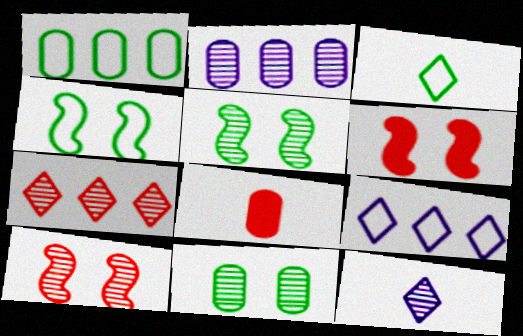[[1, 3, 4], 
[1, 6, 12], 
[2, 3, 6], 
[5, 8, 9]]